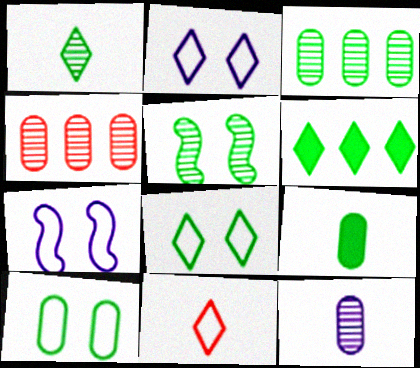[[1, 3, 5], 
[1, 6, 8], 
[3, 9, 10]]